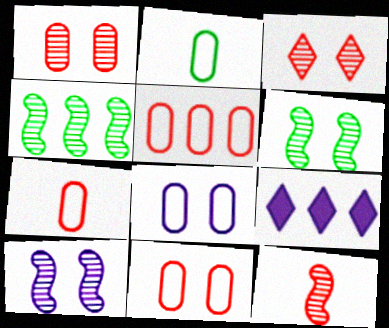[[2, 5, 8], 
[4, 5, 9], 
[4, 10, 12], 
[5, 7, 11], 
[6, 7, 9]]